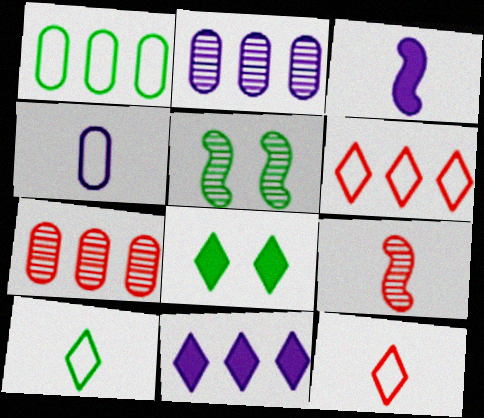[]